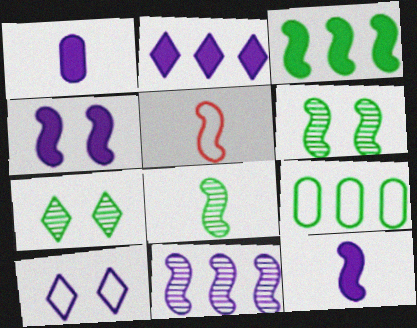[[1, 2, 4], 
[1, 10, 11], 
[5, 8, 12], 
[5, 9, 10]]